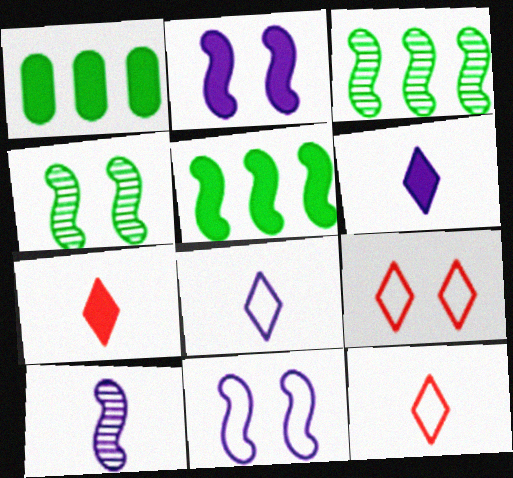[[1, 2, 7], 
[1, 9, 10]]